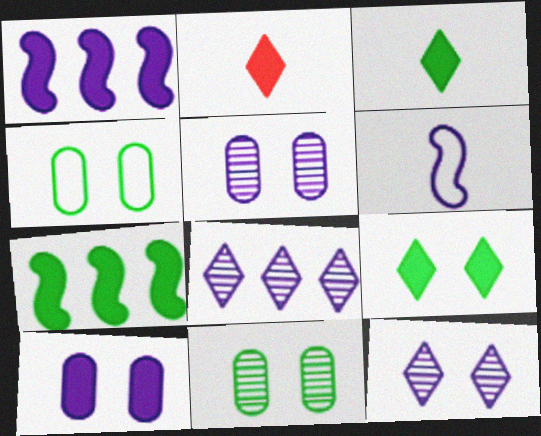[[2, 7, 10], 
[6, 8, 10]]